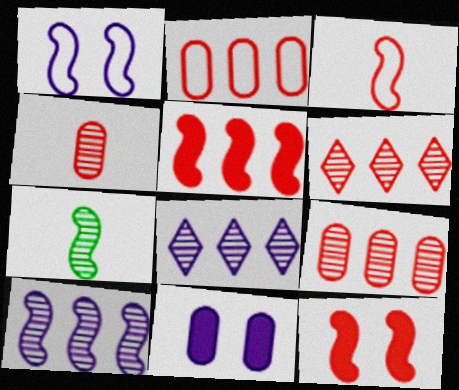[[1, 5, 7], 
[2, 5, 6]]